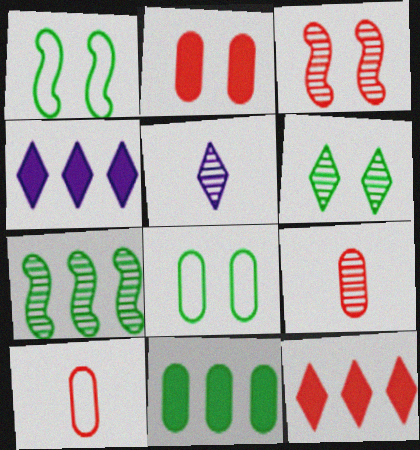[[1, 4, 9], 
[3, 10, 12]]